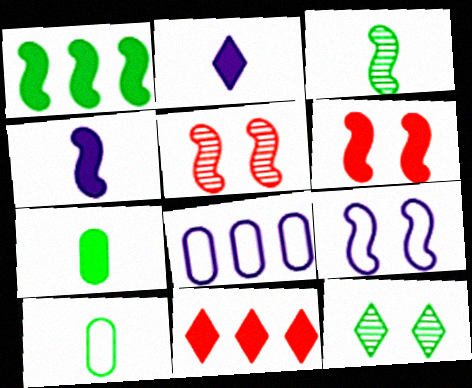[[1, 4, 6], 
[1, 10, 12]]